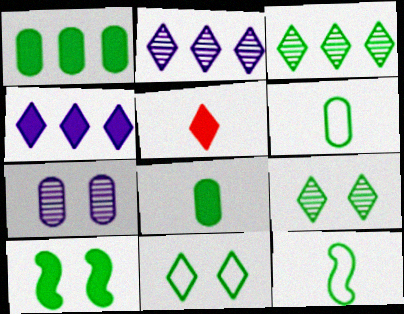[[1, 9, 12], 
[2, 5, 11], 
[3, 6, 10]]